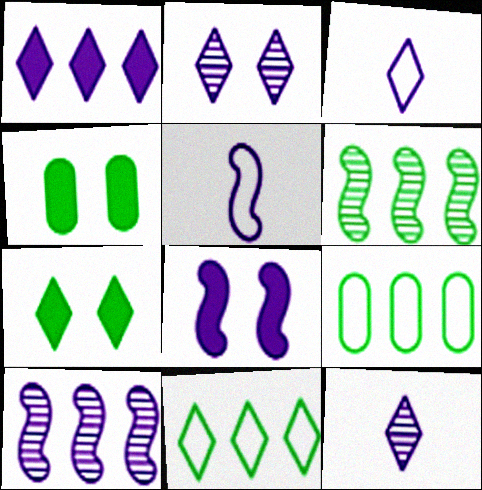[[1, 2, 3], 
[5, 8, 10]]